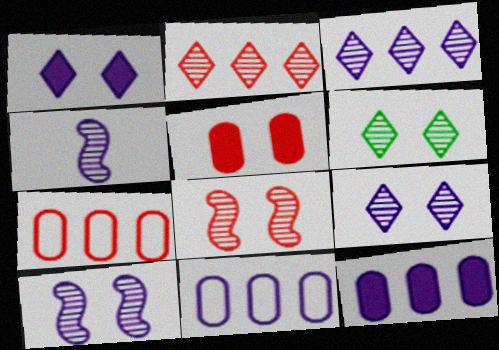[[1, 4, 11]]